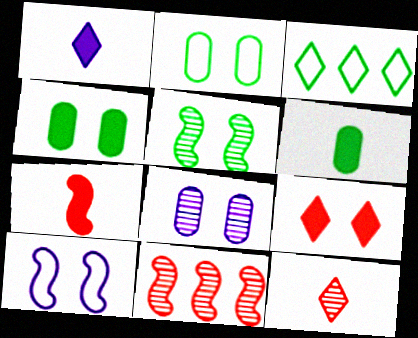[[1, 2, 11], 
[1, 6, 7], 
[3, 5, 6], 
[3, 7, 8]]